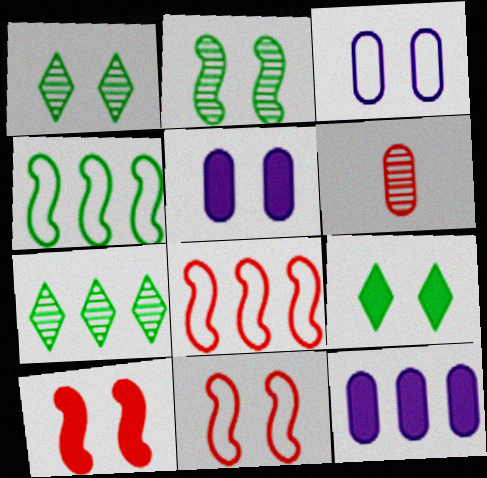[[1, 3, 10], 
[1, 5, 11], 
[5, 9, 10], 
[7, 8, 12]]